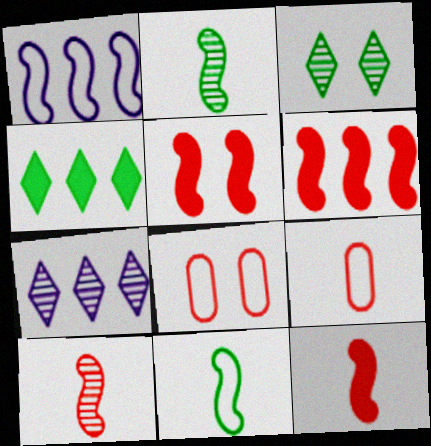[[1, 2, 5], 
[5, 6, 12]]